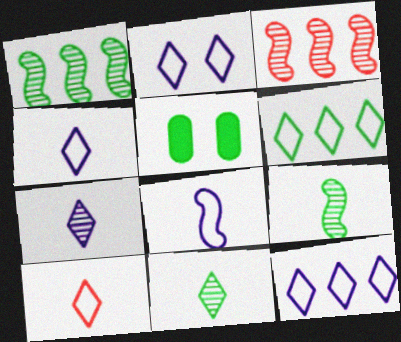[[2, 4, 12], 
[2, 6, 10], 
[3, 4, 5], 
[5, 6, 9]]